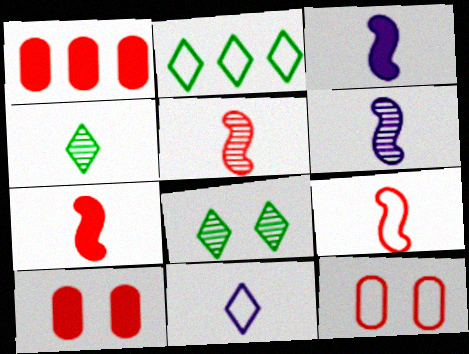[[2, 6, 10], 
[5, 7, 9]]